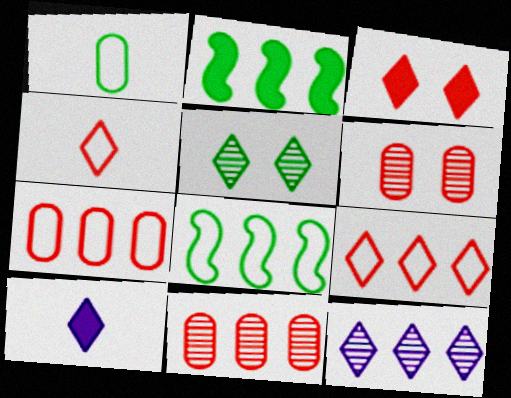[[1, 2, 5], 
[2, 7, 12], 
[5, 9, 10], 
[6, 8, 10]]